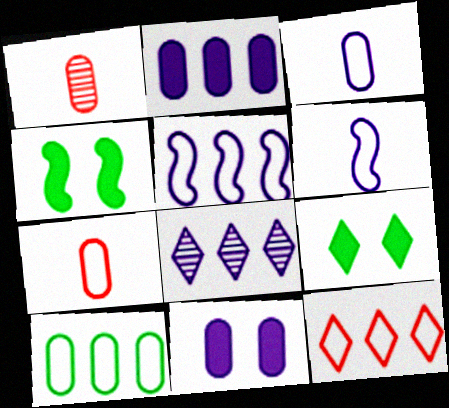[[1, 5, 9], 
[1, 10, 11], 
[2, 5, 8], 
[4, 7, 8], 
[5, 10, 12], 
[6, 8, 11]]